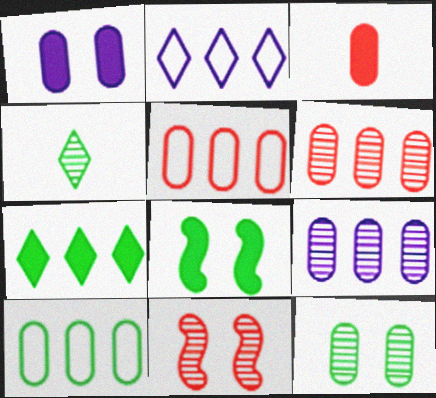[[4, 8, 10], 
[4, 9, 11]]